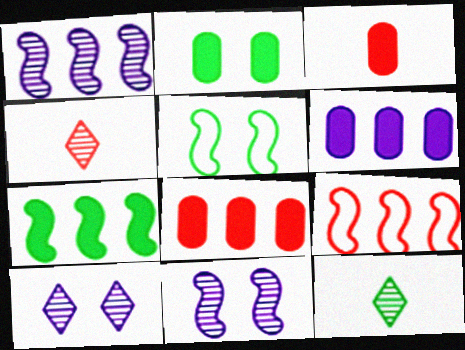[[1, 7, 9], 
[2, 3, 6], 
[4, 5, 6]]